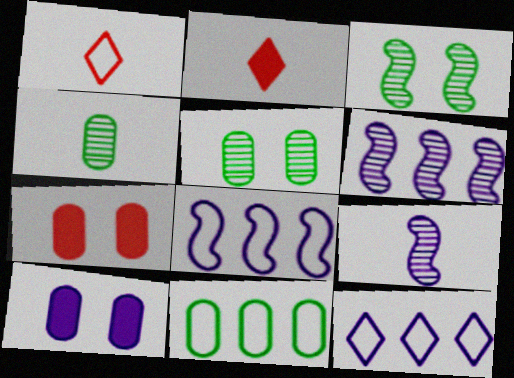[[2, 5, 8], 
[9, 10, 12]]